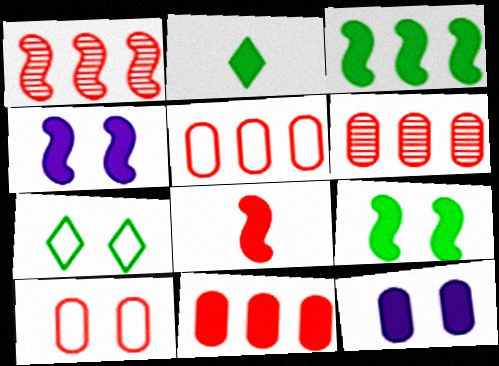[[2, 4, 11], 
[3, 4, 8], 
[5, 6, 11]]